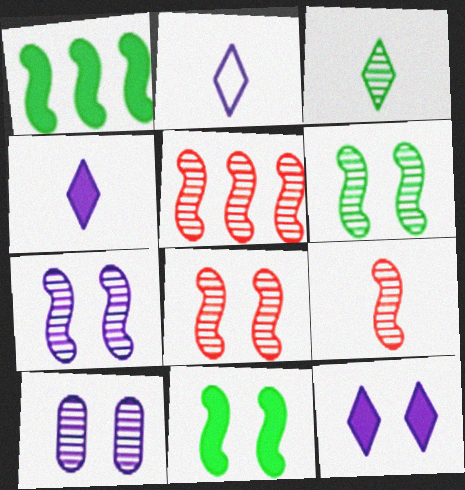[[3, 5, 10], 
[5, 8, 9], 
[6, 7, 8]]